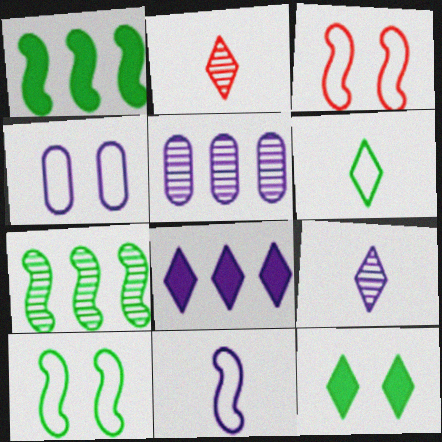[[1, 2, 4]]